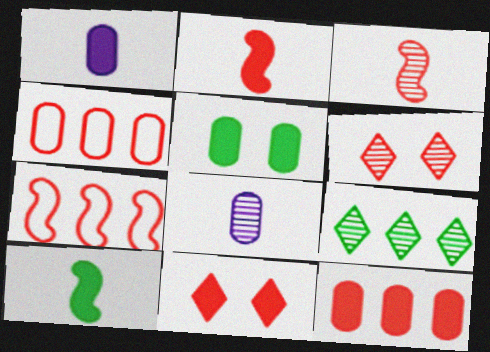[[1, 5, 12], 
[2, 4, 6], 
[2, 11, 12], 
[3, 4, 11], 
[4, 5, 8]]